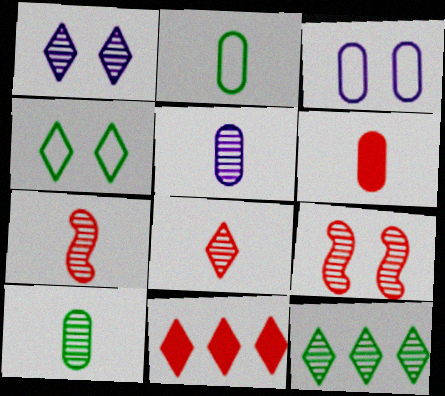[[1, 8, 12], 
[2, 5, 6], 
[5, 9, 12]]